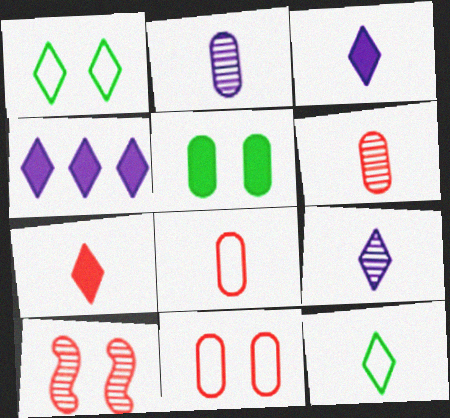[[7, 9, 12]]